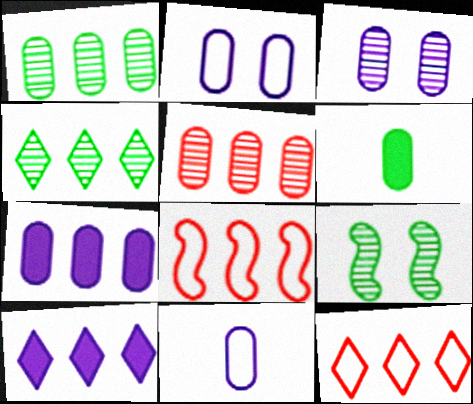[[1, 8, 10], 
[2, 5, 6], 
[3, 7, 11], 
[4, 7, 8], 
[4, 10, 12]]